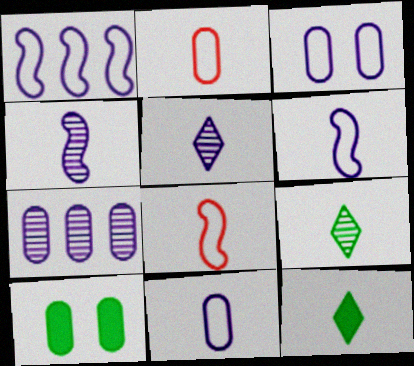[[2, 4, 12], 
[2, 7, 10]]